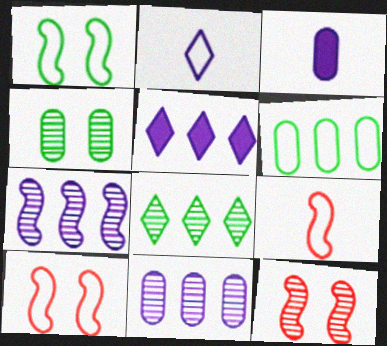[[2, 6, 10], 
[3, 8, 10], 
[4, 5, 9]]